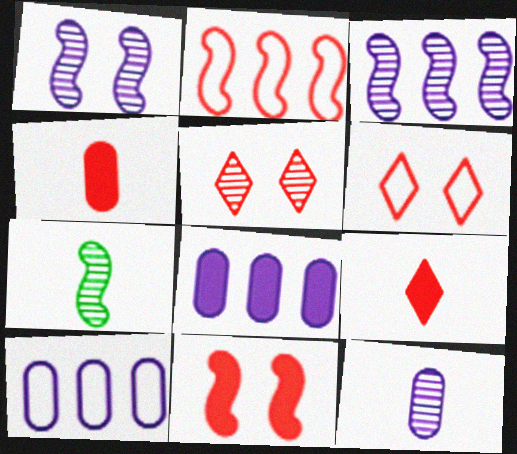[[2, 4, 5], 
[6, 7, 8]]